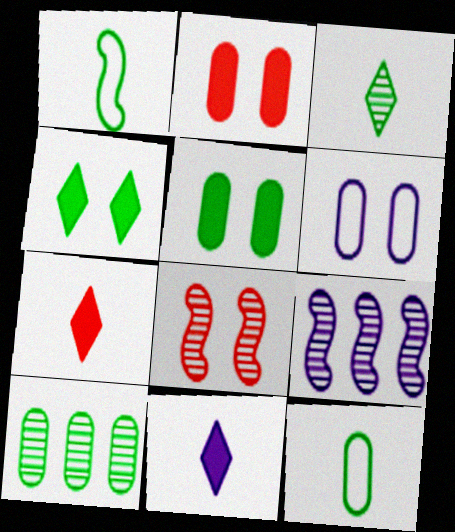[[1, 4, 10], 
[4, 6, 8], 
[5, 10, 12], 
[6, 9, 11]]